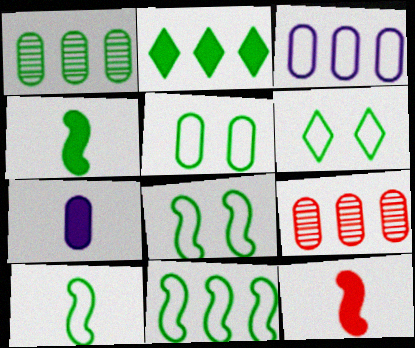[[1, 2, 11], 
[1, 4, 6], 
[5, 6, 8], 
[5, 7, 9], 
[8, 10, 11]]